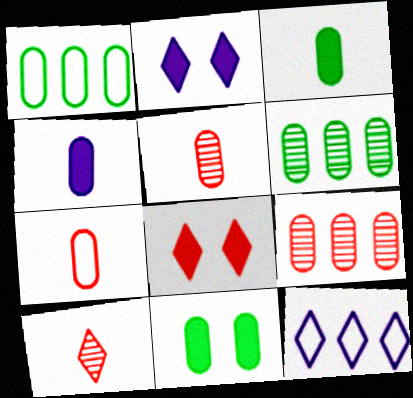[]